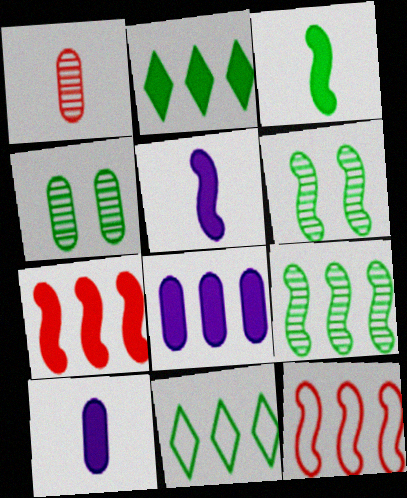[[2, 7, 8], 
[3, 4, 11], 
[5, 6, 12]]